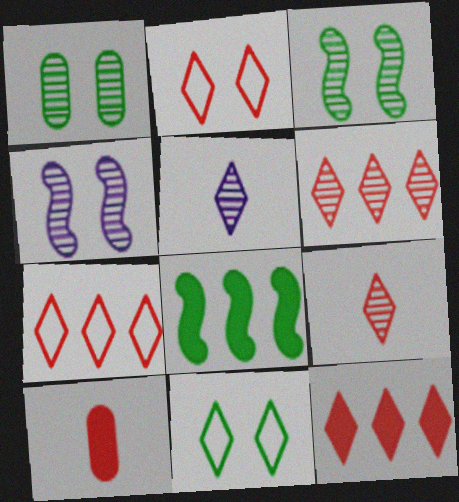[[2, 9, 12], 
[5, 11, 12], 
[6, 7, 12]]